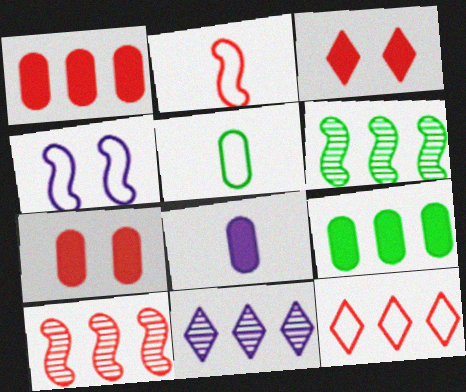[[1, 10, 12], 
[4, 5, 12], 
[4, 8, 11], 
[7, 8, 9]]